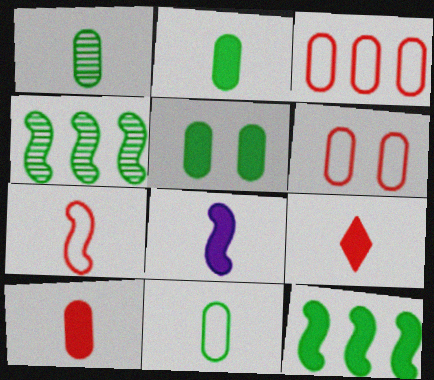[[1, 2, 11], 
[2, 8, 9]]